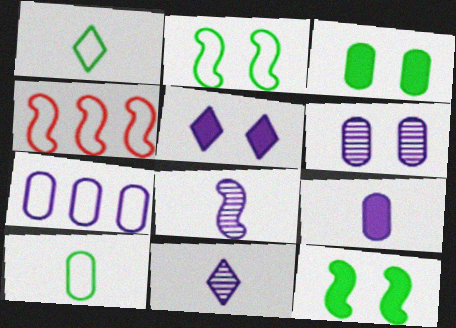[[3, 4, 11], 
[4, 8, 12], 
[5, 7, 8], 
[6, 7, 9]]